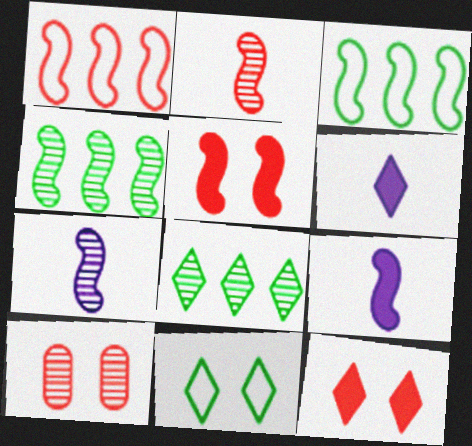[[1, 2, 5], 
[3, 5, 7], 
[3, 6, 10], 
[7, 8, 10]]